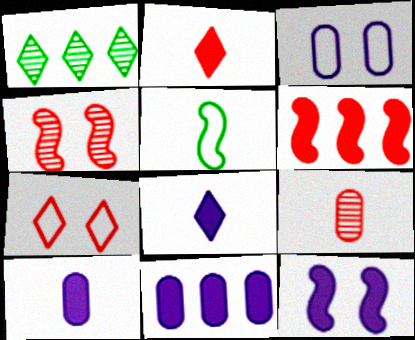[[1, 7, 8], 
[5, 8, 9], 
[6, 7, 9], 
[8, 11, 12]]